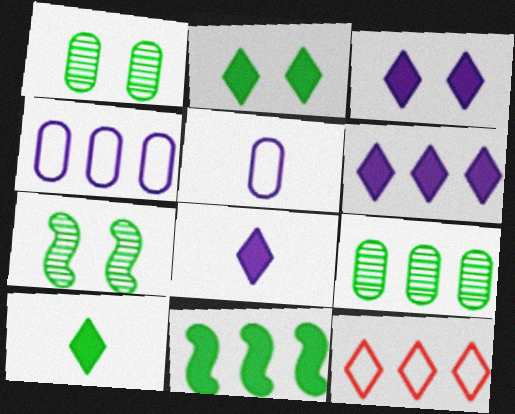[[3, 6, 8]]